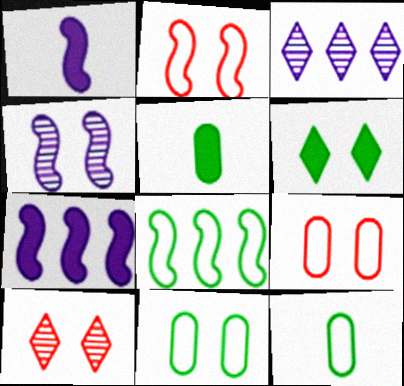[[2, 3, 5], 
[4, 6, 9], 
[7, 10, 12]]